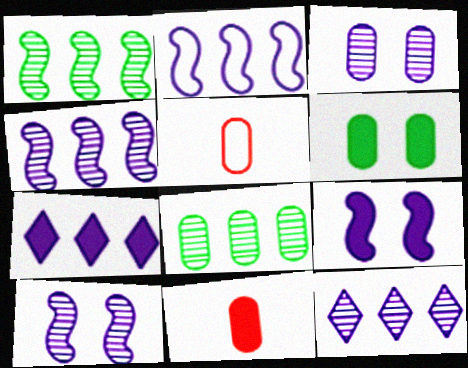[]